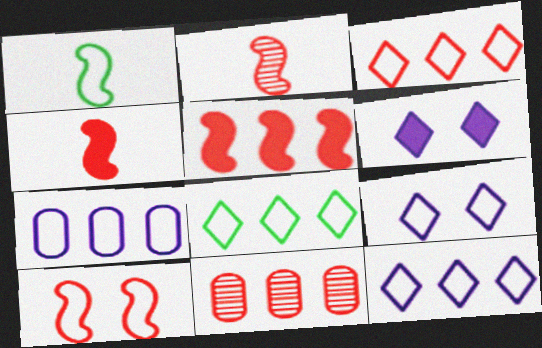[[1, 6, 11], 
[2, 5, 10], 
[3, 5, 11], 
[3, 8, 12]]